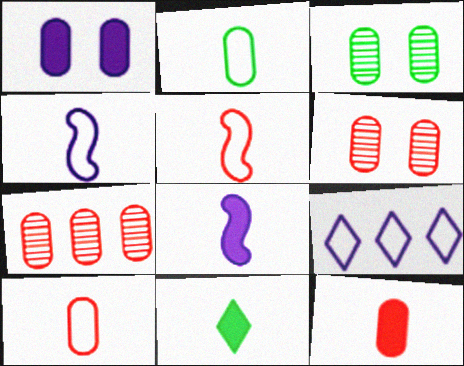[[1, 2, 7], 
[8, 11, 12]]